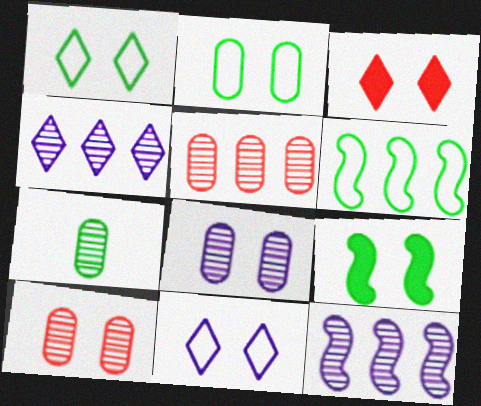[[5, 7, 8], 
[9, 10, 11]]